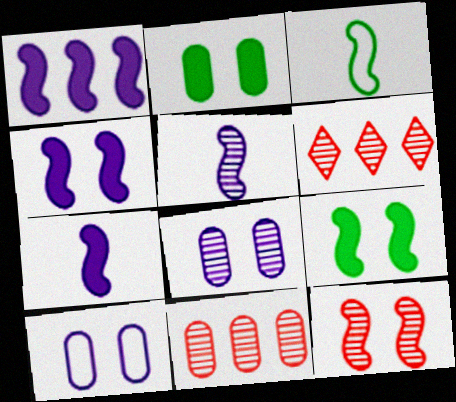[[1, 3, 12], 
[1, 4, 7]]